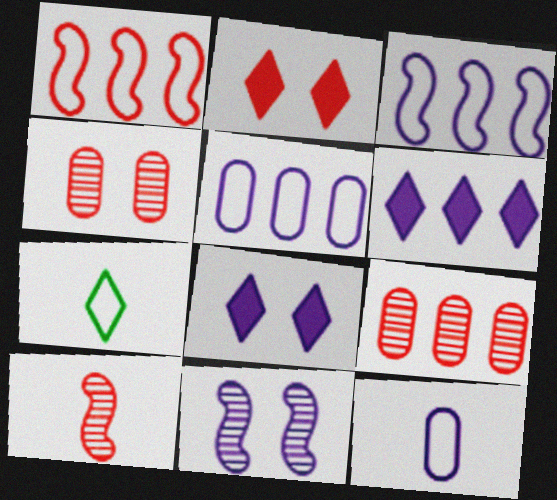[[6, 11, 12]]